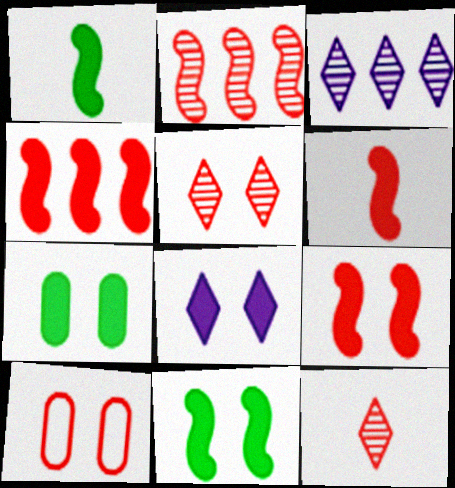[[1, 3, 10], 
[4, 6, 9], 
[4, 10, 12], 
[5, 9, 10], 
[7, 8, 9]]